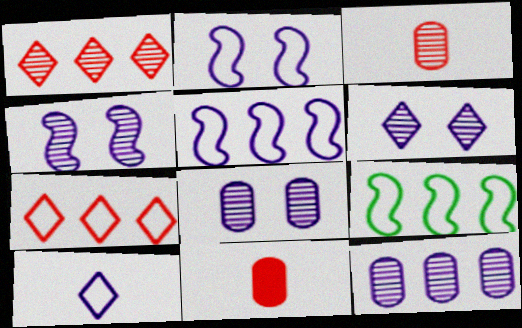[[4, 6, 8], 
[6, 9, 11]]